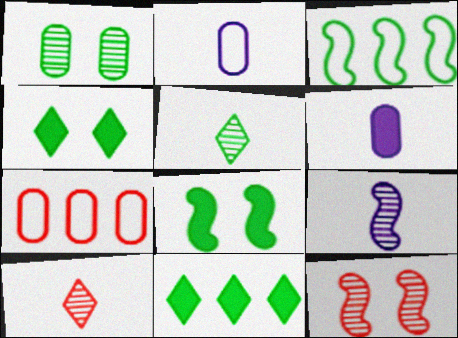[[1, 6, 7], 
[2, 11, 12], 
[4, 7, 9]]